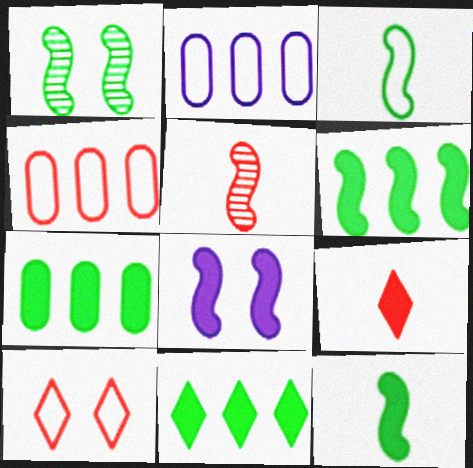[[1, 2, 9], 
[1, 3, 6], 
[2, 3, 10], 
[6, 7, 11], 
[7, 8, 9]]